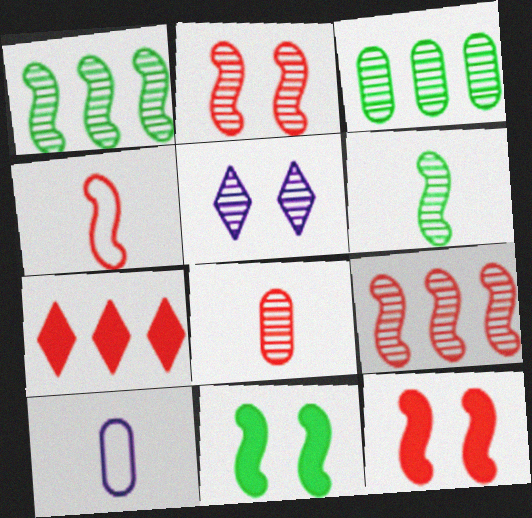[[1, 5, 8], 
[4, 9, 12]]